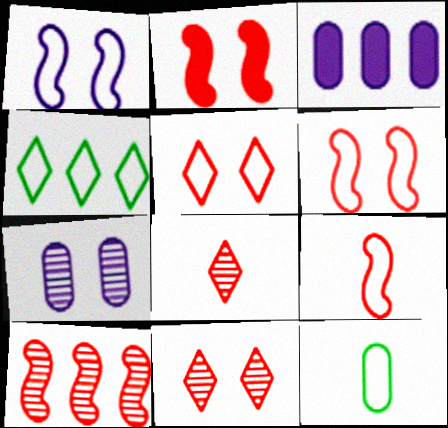[[2, 9, 10], 
[3, 4, 10]]